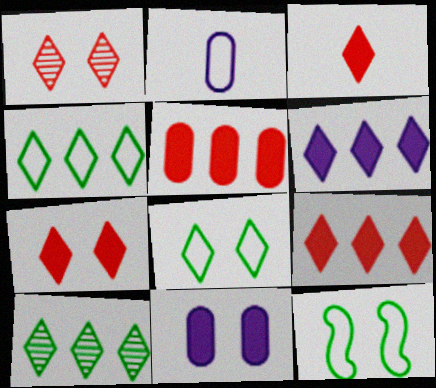[[1, 11, 12], 
[3, 7, 9]]